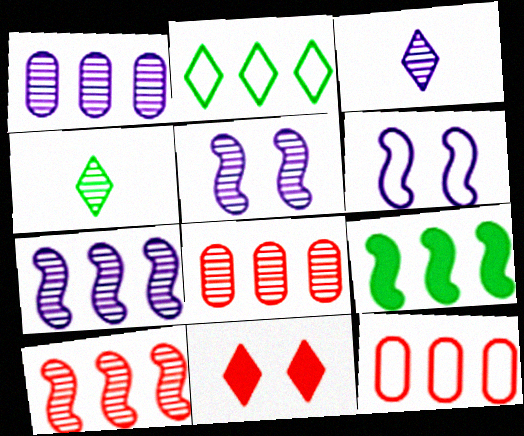[[1, 3, 5], 
[2, 3, 11], 
[4, 5, 8]]